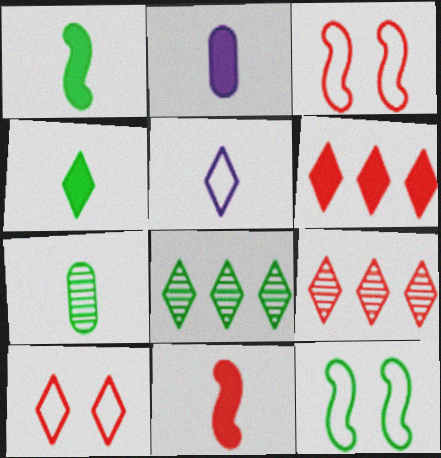[[2, 3, 8], 
[2, 4, 11], 
[2, 9, 12], 
[5, 7, 11]]